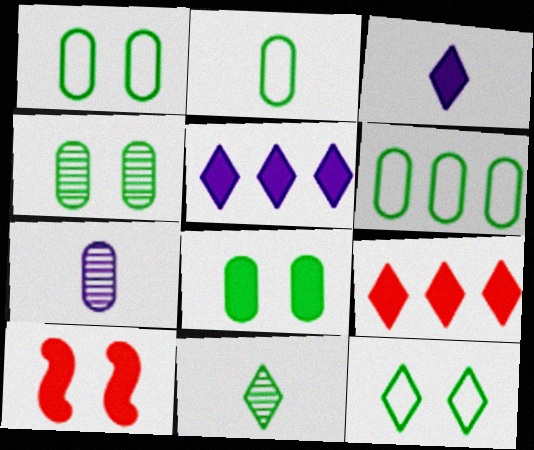[[1, 2, 6], 
[1, 4, 8]]